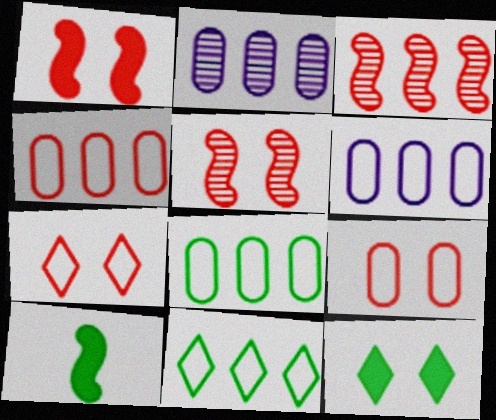[[2, 7, 10], 
[4, 6, 8]]